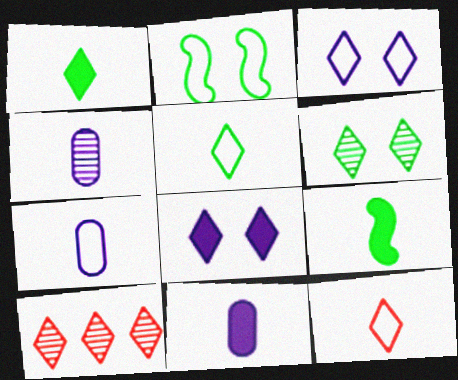[[1, 3, 10], 
[2, 10, 11], 
[4, 7, 11], 
[4, 9, 12], 
[5, 8, 10]]